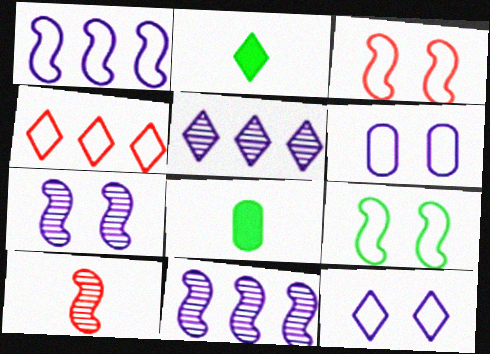[[3, 5, 8], 
[4, 7, 8]]